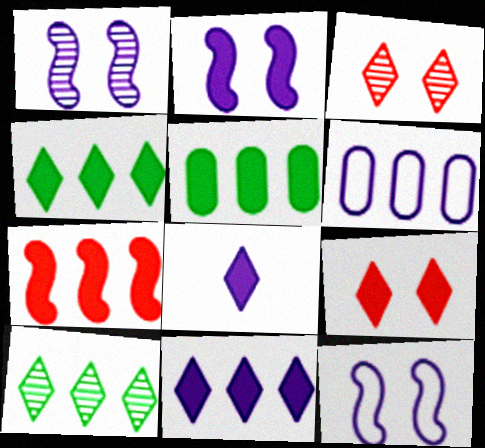[[1, 2, 12], 
[1, 6, 8], 
[4, 8, 9], 
[5, 7, 11], 
[6, 7, 10]]